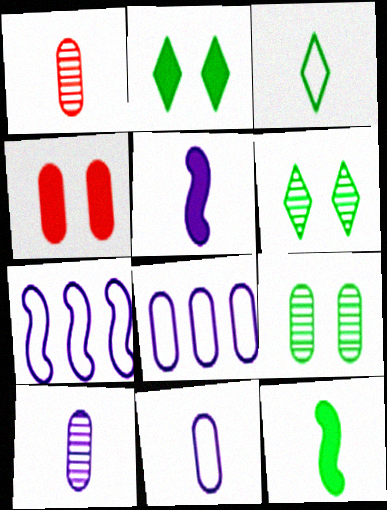[[1, 2, 7], 
[1, 3, 5]]